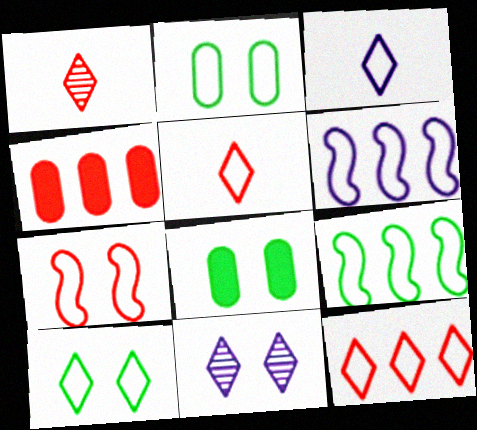[[1, 4, 7], 
[1, 6, 8], 
[2, 5, 6], 
[3, 10, 12], 
[7, 8, 11]]